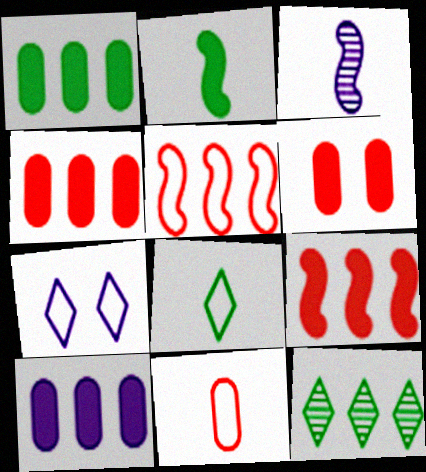[[1, 4, 10], 
[3, 7, 10], 
[5, 10, 12]]